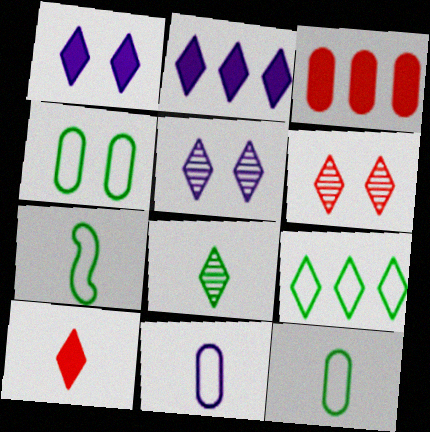[[3, 5, 7], 
[4, 7, 9], 
[5, 9, 10]]